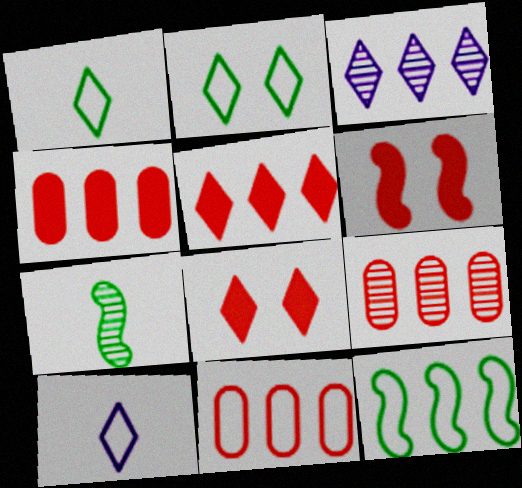[[1, 3, 8], 
[3, 4, 12], 
[4, 9, 11]]